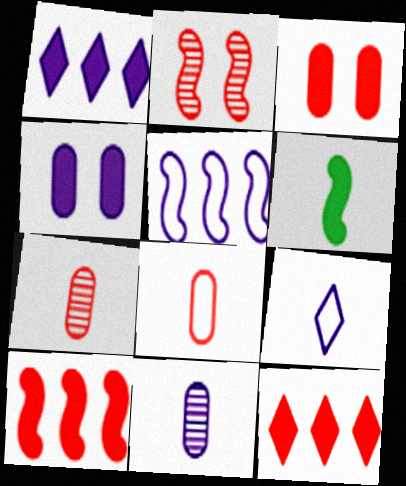[[1, 3, 6], 
[2, 5, 6], 
[2, 8, 12], 
[4, 6, 12], 
[6, 7, 9]]